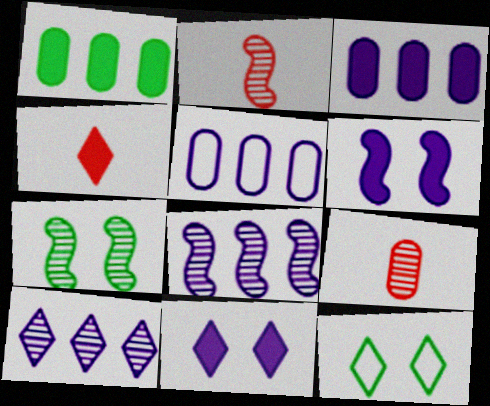[[1, 4, 6], 
[2, 3, 12], 
[2, 7, 8], 
[4, 5, 7], 
[4, 10, 12], 
[7, 9, 10]]